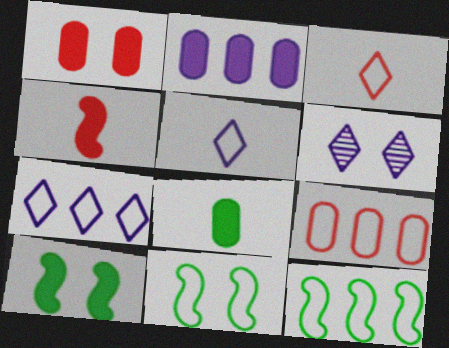[[1, 2, 8], 
[1, 6, 11], 
[5, 9, 11], 
[7, 9, 12]]